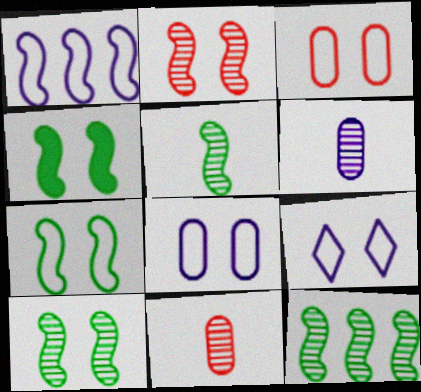[[3, 7, 9], 
[4, 7, 10], 
[5, 10, 12]]